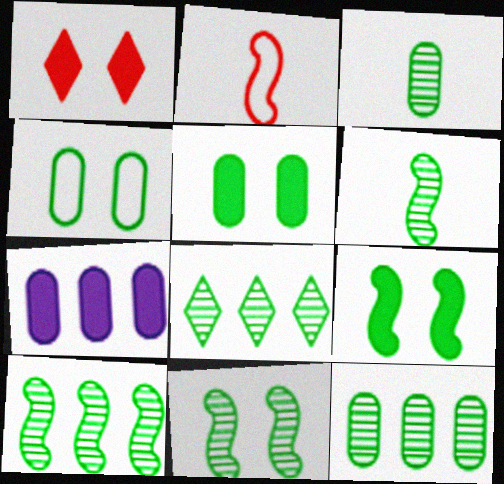[[3, 8, 11], 
[6, 10, 11], 
[8, 10, 12]]